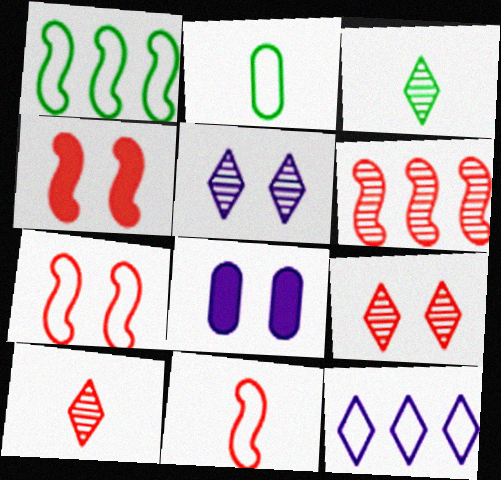[[1, 8, 10], 
[2, 7, 12], 
[4, 6, 11]]